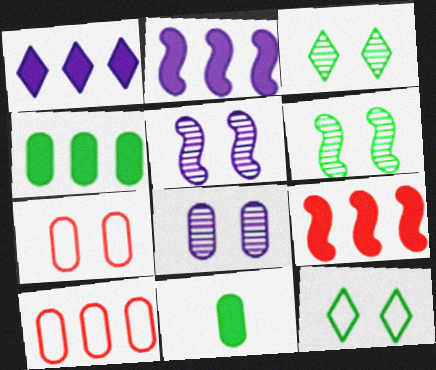[[1, 4, 9], 
[8, 10, 11]]